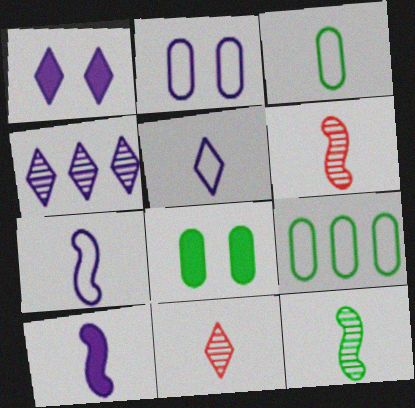[[1, 4, 5], 
[1, 6, 9], 
[2, 4, 10], 
[3, 10, 11]]